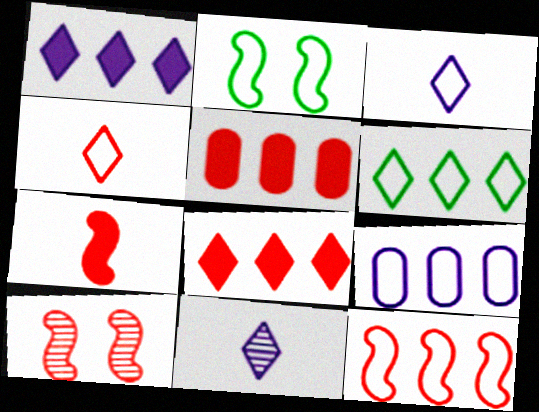[[2, 4, 9], 
[2, 5, 11], 
[4, 5, 10], 
[6, 9, 12], 
[7, 10, 12]]